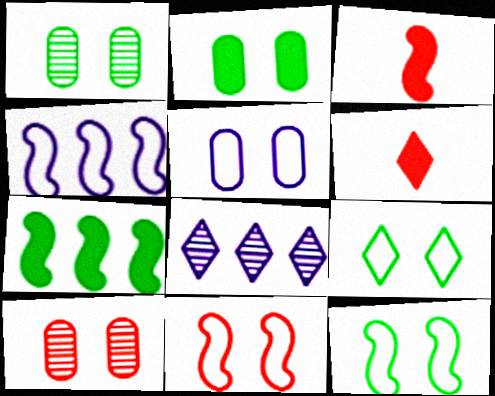[[1, 4, 6], 
[2, 5, 10], 
[5, 9, 11], 
[6, 8, 9]]